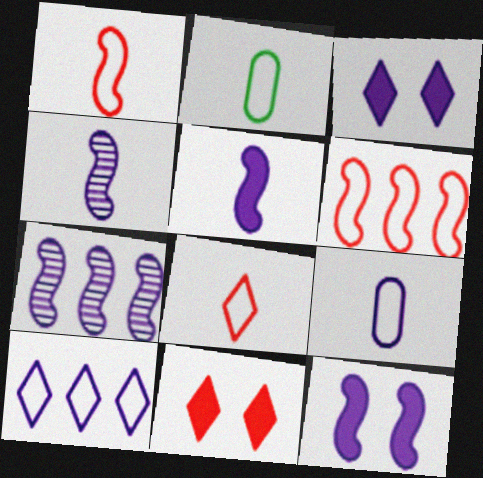[[2, 7, 11], 
[3, 7, 9]]